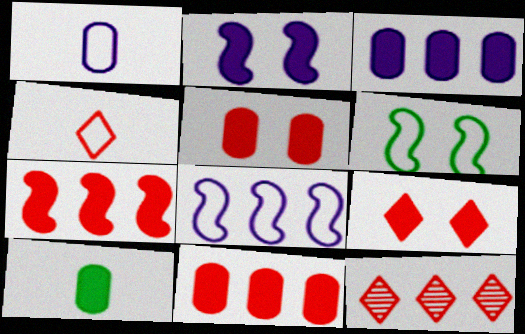[[3, 5, 10], 
[4, 9, 12]]